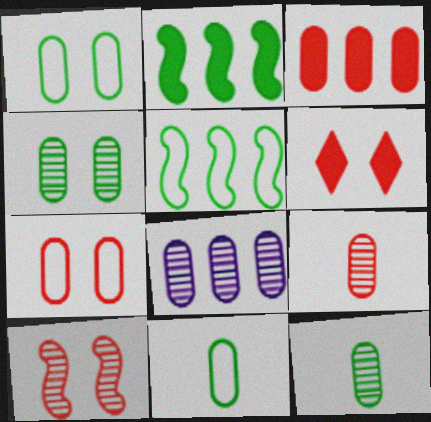[[3, 7, 9], 
[4, 8, 9], 
[6, 7, 10]]